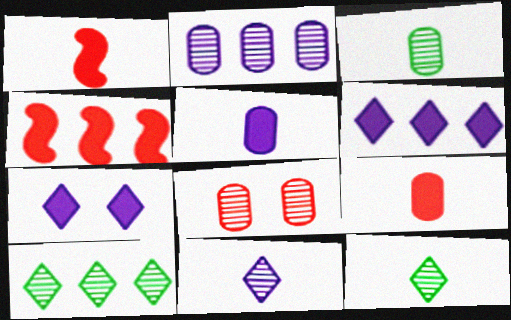[[2, 3, 8]]